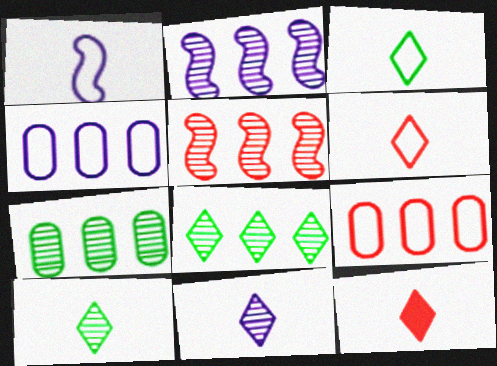[[3, 11, 12]]